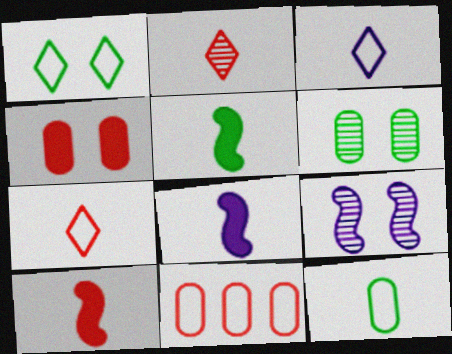[[1, 4, 9], 
[2, 8, 12], 
[5, 8, 10]]